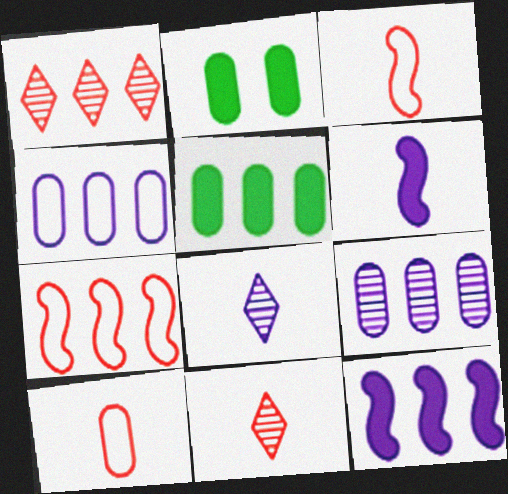[[2, 7, 8], 
[2, 9, 10]]